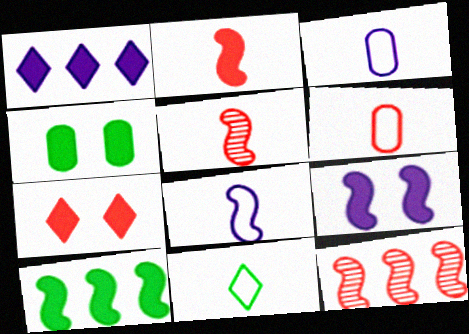[[1, 2, 4], 
[2, 9, 10], 
[4, 7, 9], 
[6, 7, 12], 
[6, 8, 11]]